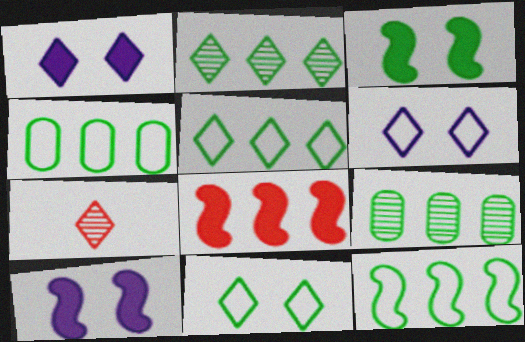[[1, 5, 7], 
[4, 5, 12], 
[4, 7, 10]]